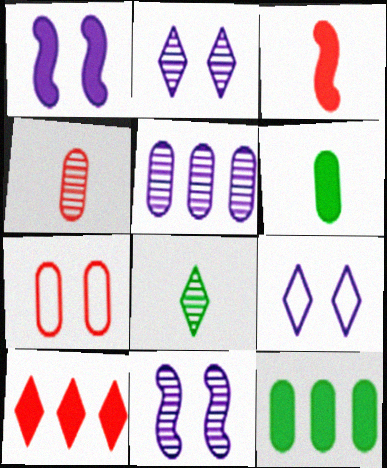[[1, 6, 10], 
[5, 6, 7], 
[8, 9, 10]]